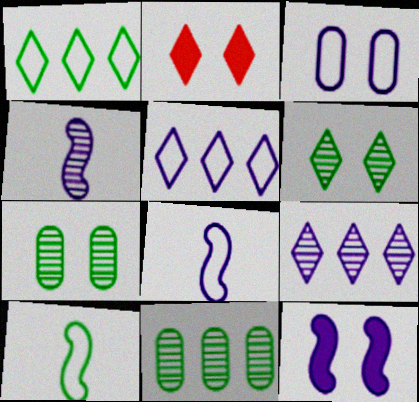[[2, 8, 11], 
[3, 5, 8]]